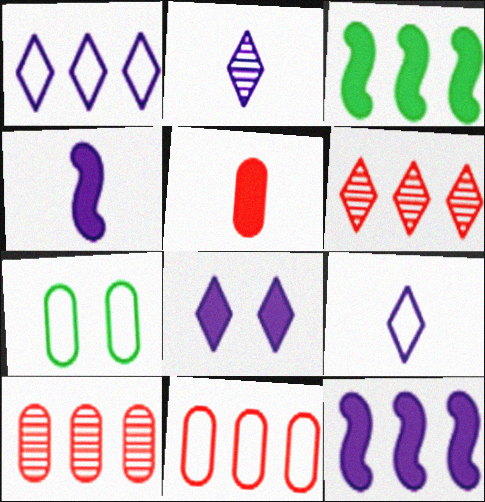[[1, 2, 8], 
[1, 3, 10], 
[3, 5, 8], 
[4, 6, 7]]